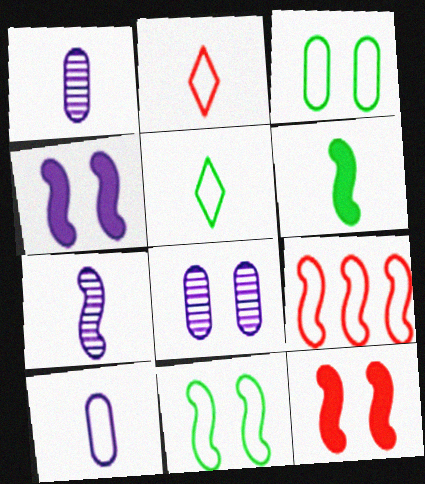[[1, 2, 6]]